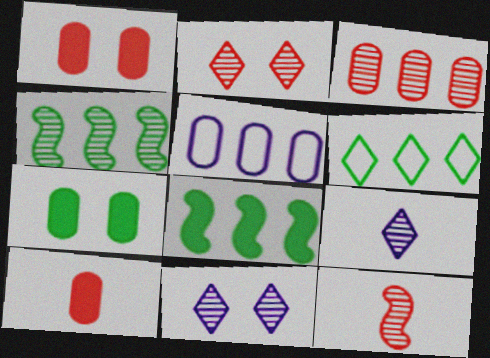[[2, 3, 12]]